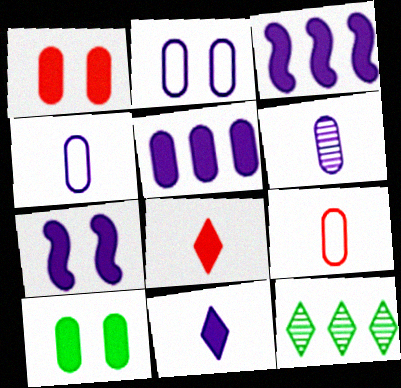[[2, 5, 6], 
[3, 8, 10], 
[5, 7, 11], 
[7, 9, 12]]